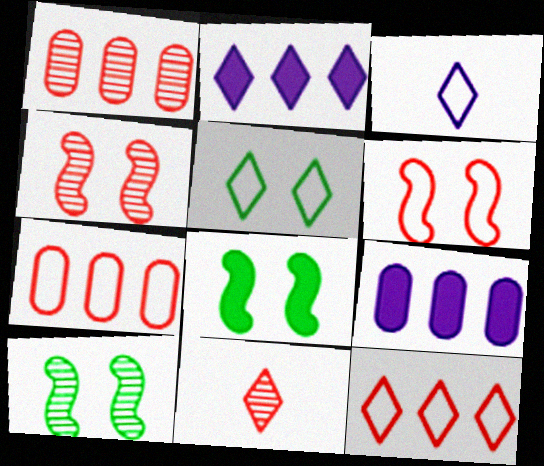[[1, 3, 8], 
[1, 4, 11], 
[2, 5, 11], 
[3, 5, 12]]